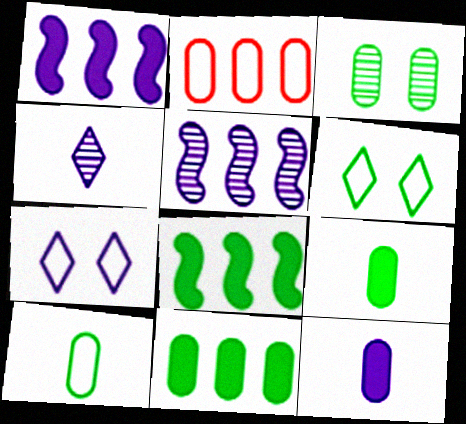[[2, 3, 12], 
[3, 10, 11], 
[5, 7, 12]]